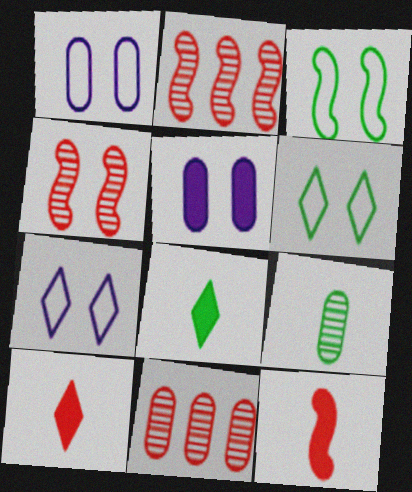[[1, 2, 8], 
[4, 5, 6]]